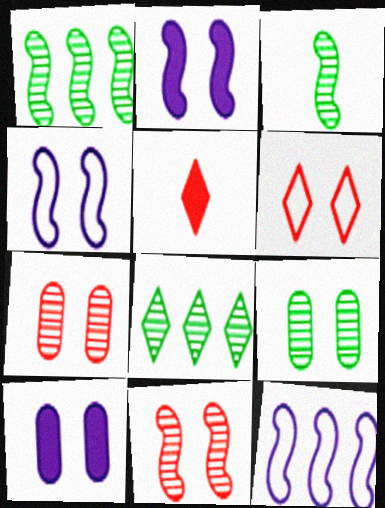[[2, 6, 9], 
[3, 8, 9], 
[5, 9, 12]]